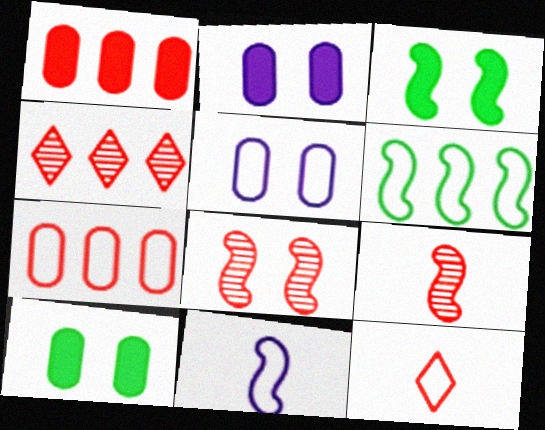[[1, 8, 12], 
[4, 10, 11], 
[5, 6, 12]]